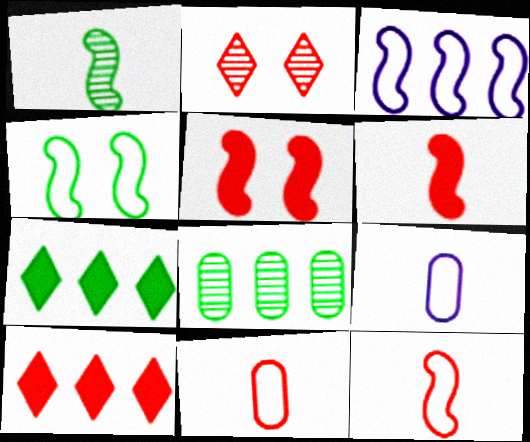[[1, 3, 5], 
[3, 4, 12], 
[3, 8, 10]]